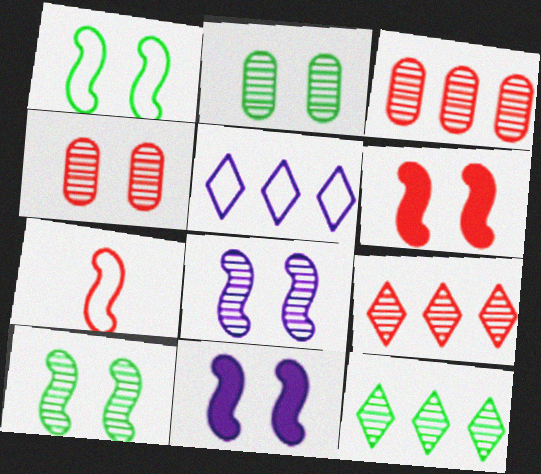[[1, 6, 8]]